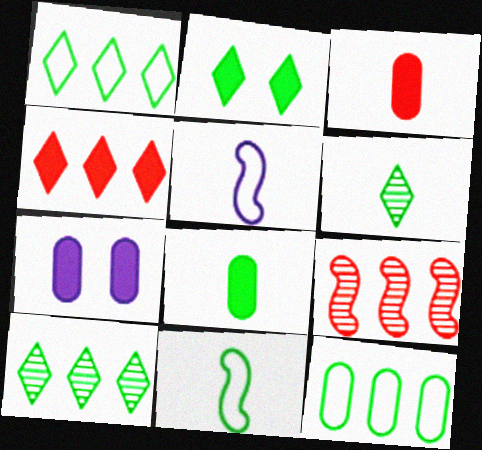[[1, 2, 6], 
[3, 5, 6], 
[6, 8, 11]]